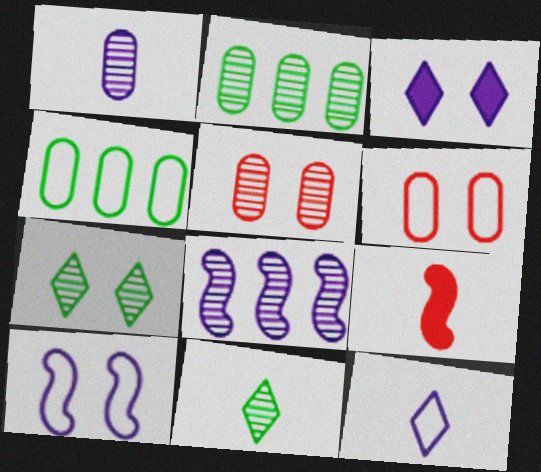[[1, 2, 5], 
[5, 8, 11]]